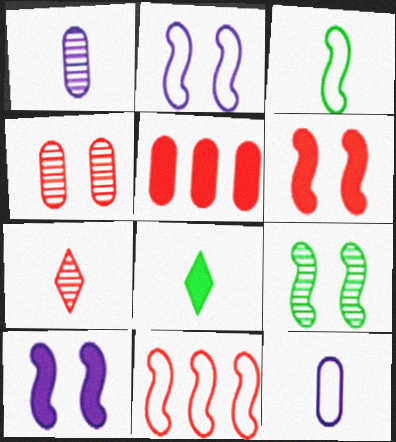[[2, 3, 11], 
[2, 6, 9], 
[5, 8, 10]]